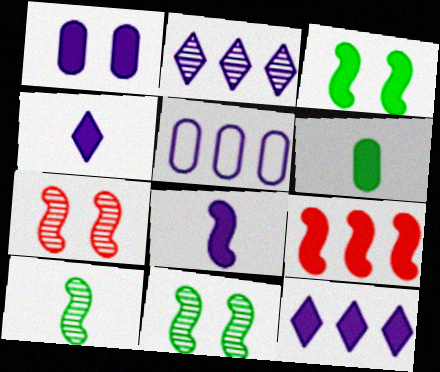[[1, 8, 12], 
[3, 8, 9]]